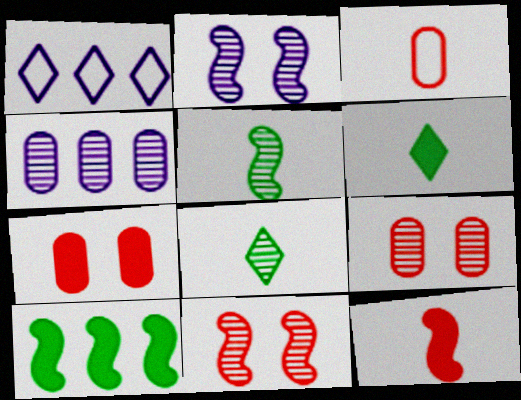[[1, 5, 7], 
[4, 8, 11]]